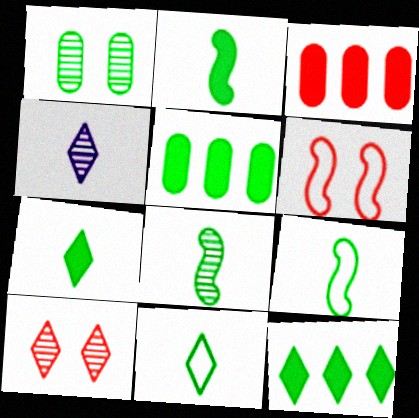[[1, 9, 12], 
[2, 8, 9], 
[4, 5, 6]]